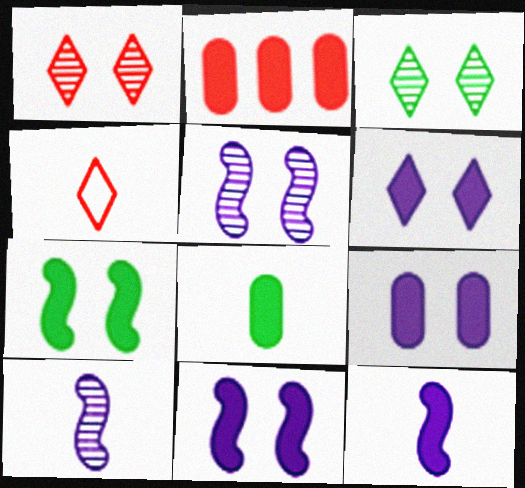[[2, 8, 9], 
[4, 8, 10], 
[6, 9, 11]]